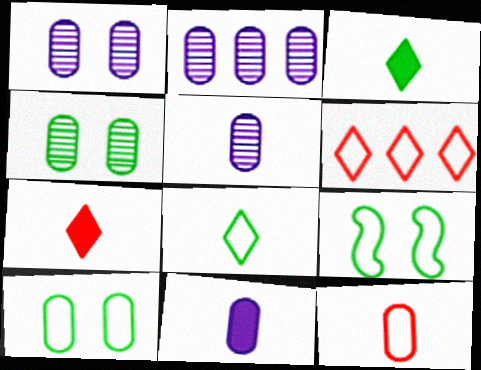[[1, 2, 5], 
[2, 7, 9]]